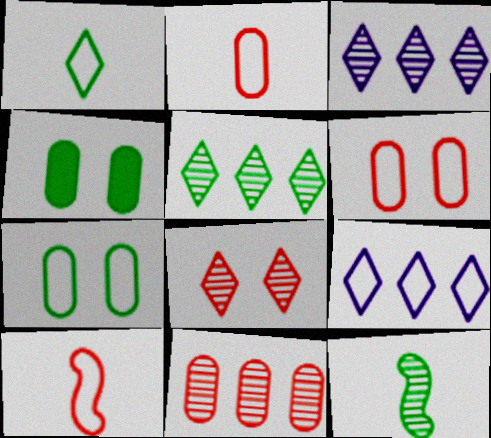[[3, 4, 10], 
[7, 9, 10]]